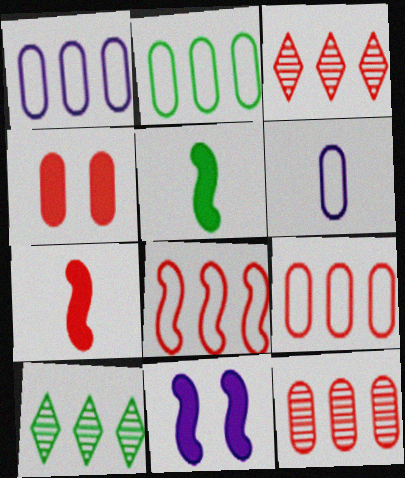[[1, 2, 9]]